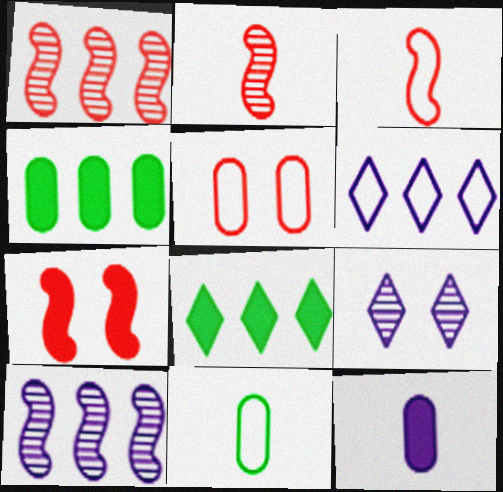[[1, 3, 7], 
[1, 4, 6], 
[3, 4, 9], 
[7, 8, 12]]